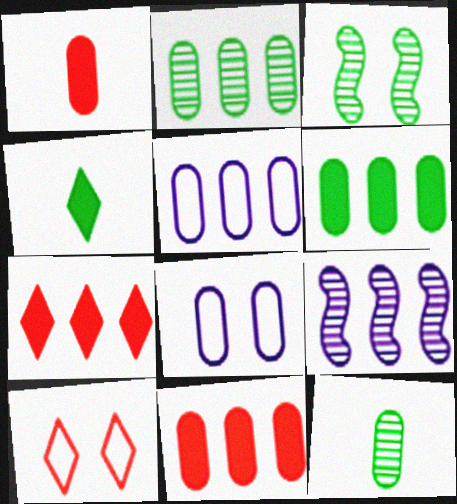[[1, 2, 8], 
[2, 5, 11], 
[8, 11, 12]]